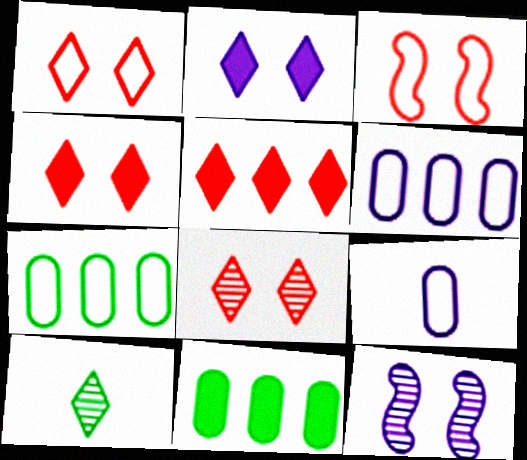[[1, 4, 8]]